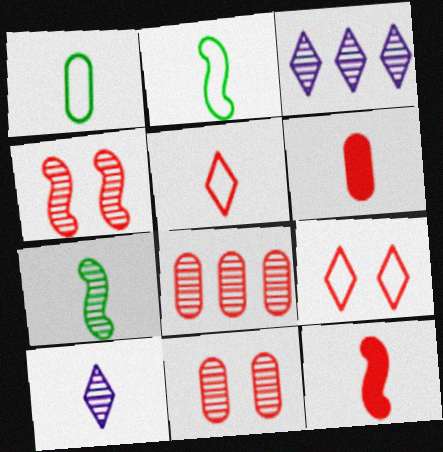[[1, 10, 12], 
[2, 6, 10], 
[3, 7, 11], 
[8, 9, 12]]